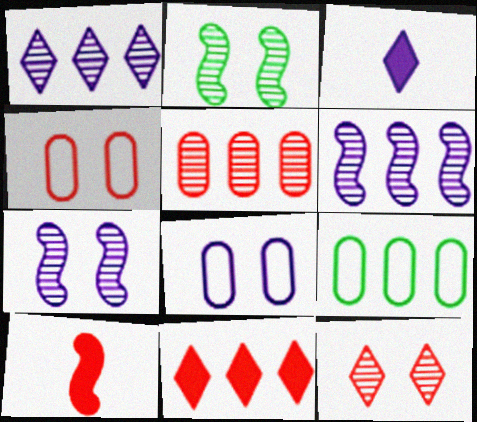[[3, 6, 8], 
[6, 9, 11]]